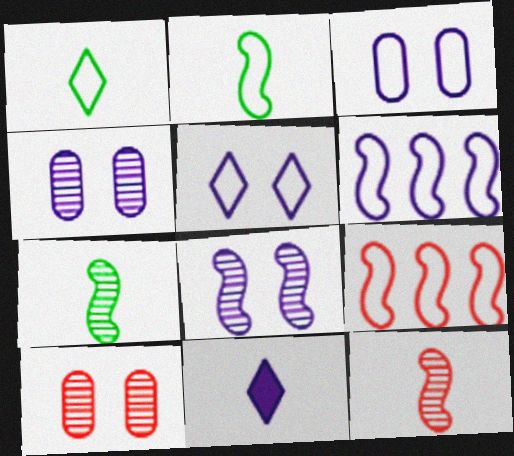[[1, 3, 9], 
[4, 6, 11]]